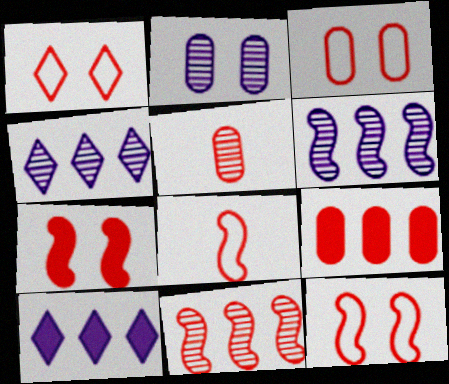[[1, 3, 12], 
[3, 5, 9], 
[7, 8, 11]]